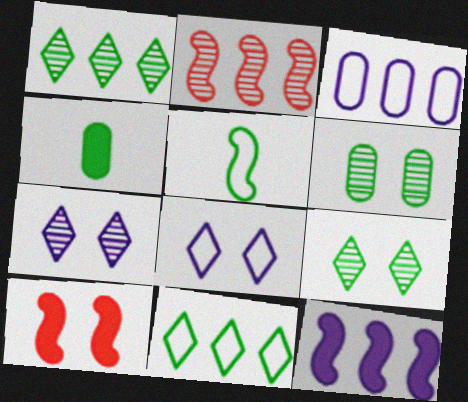[[2, 4, 8], 
[6, 8, 10]]